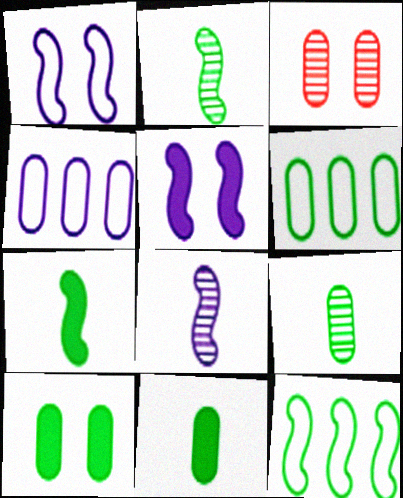[[3, 4, 11], 
[6, 9, 10]]